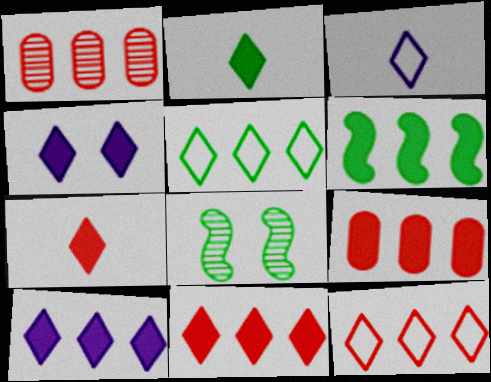[[2, 4, 11], 
[3, 8, 9], 
[6, 9, 10]]